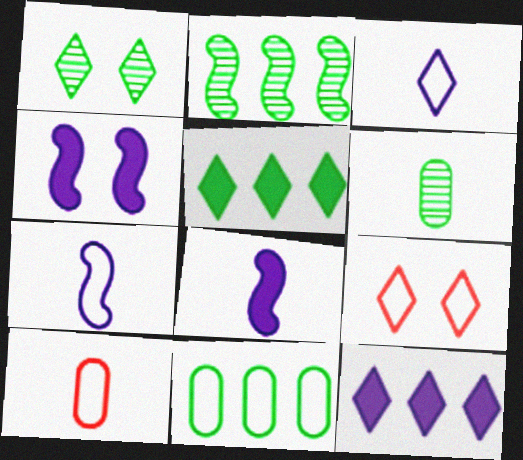[[1, 2, 6], 
[2, 5, 11], 
[7, 9, 11]]